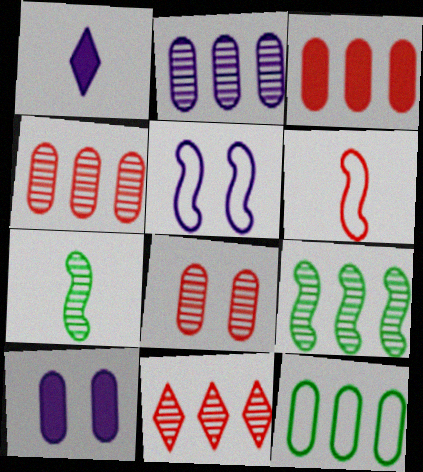[[1, 2, 5], 
[2, 3, 12], 
[2, 9, 11]]